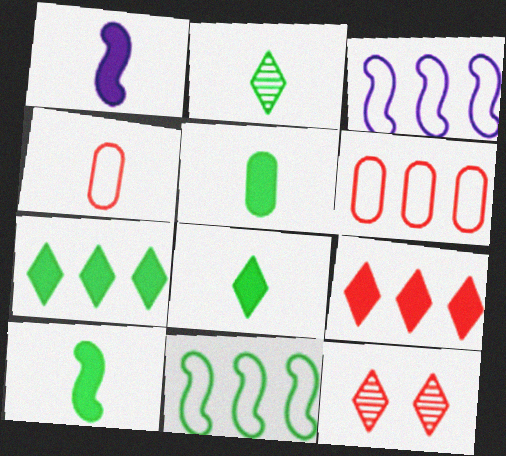[[1, 2, 4], 
[3, 5, 12], 
[5, 8, 10]]